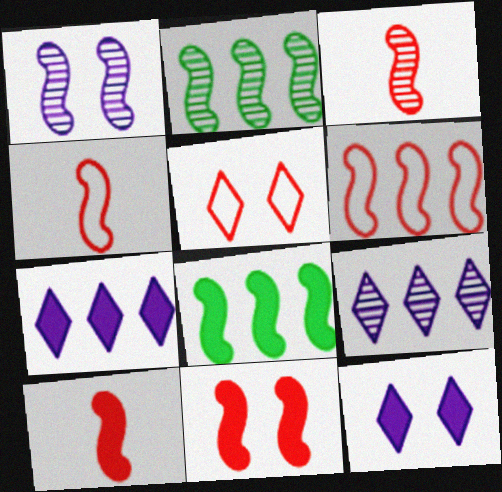[[1, 2, 3], 
[1, 4, 8], 
[3, 4, 10], 
[3, 6, 11]]